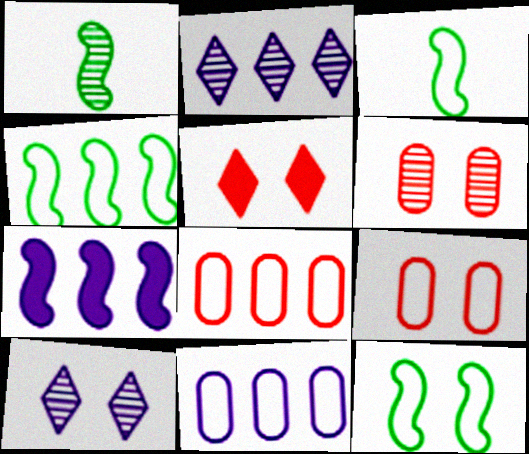[[1, 2, 6], 
[1, 5, 11], 
[2, 7, 11], 
[3, 4, 12]]